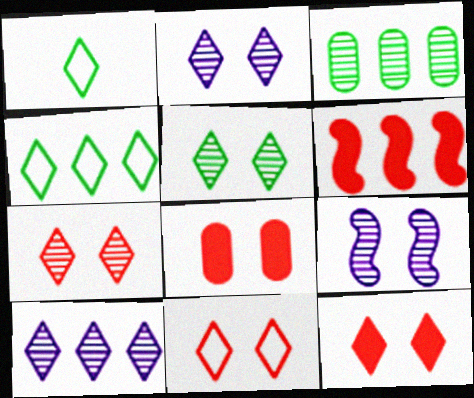[[1, 10, 12], 
[2, 5, 7], 
[7, 11, 12]]